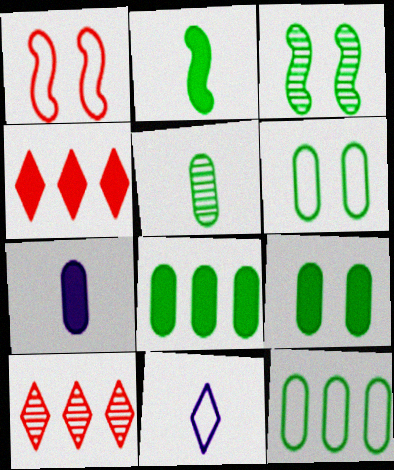[[1, 11, 12], 
[5, 6, 8], 
[5, 9, 12]]